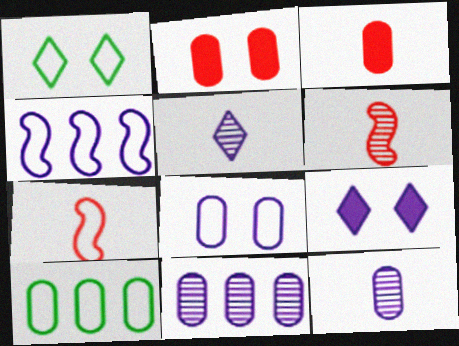[[2, 10, 12], 
[4, 9, 12], 
[6, 9, 10]]